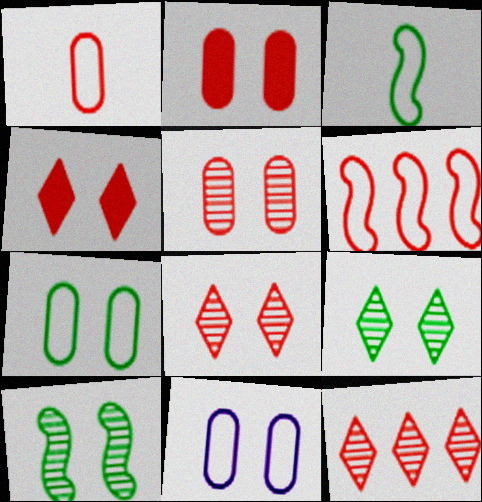[[4, 10, 11]]